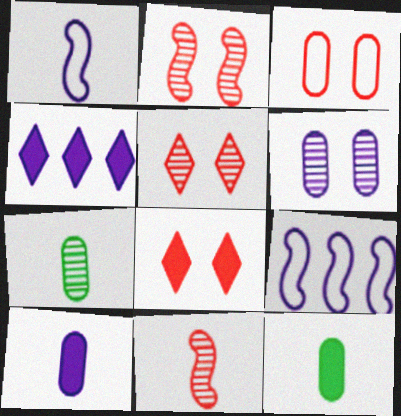[[1, 4, 6], 
[2, 3, 8], 
[5, 9, 12], 
[7, 8, 9]]